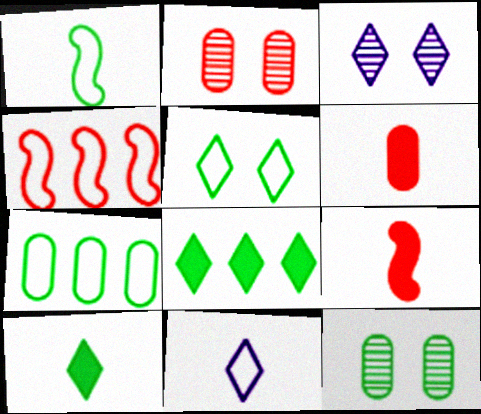[[1, 5, 7], 
[1, 8, 12], 
[3, 7, 9]]